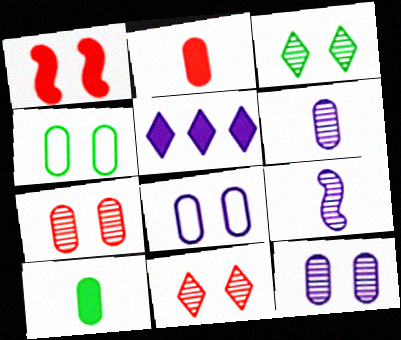[[1, 3, 8], 
[1, 5, 10], 
[5, 8, 9]]